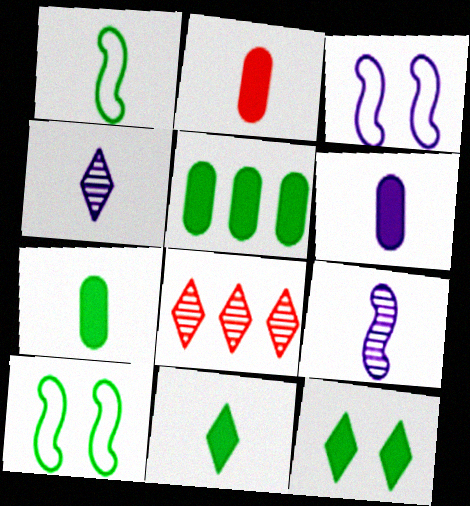[[1, 2, 4], 
[2, 6, 7], 
[3, 7, 8], 
[6, 8, 10]]